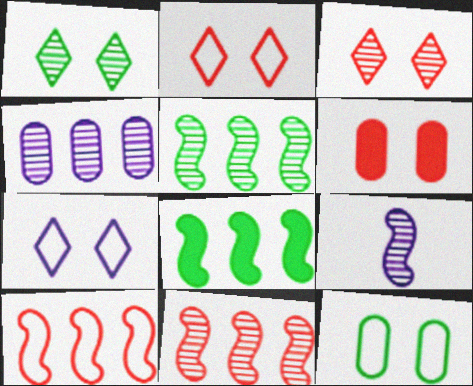[]